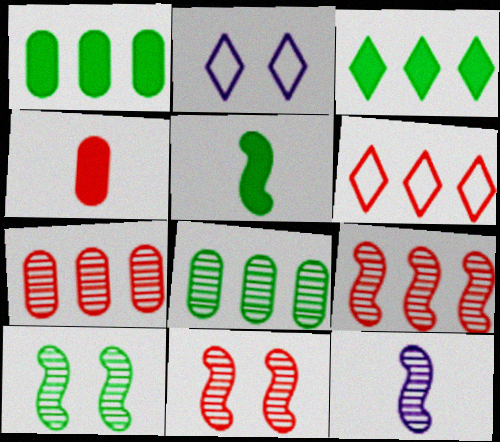[[2, 5, 7], 
[4, 6, 11], 
[9, 10, 12]]